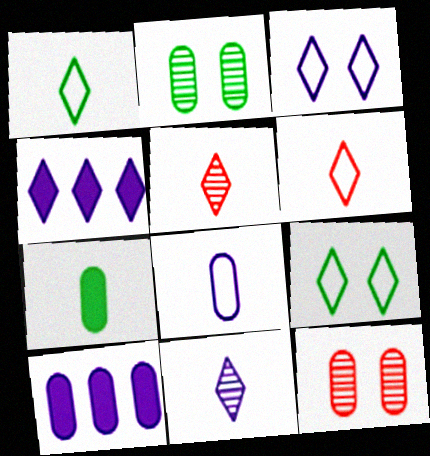[[3, 4, 11], 
[4, 5, 9]]